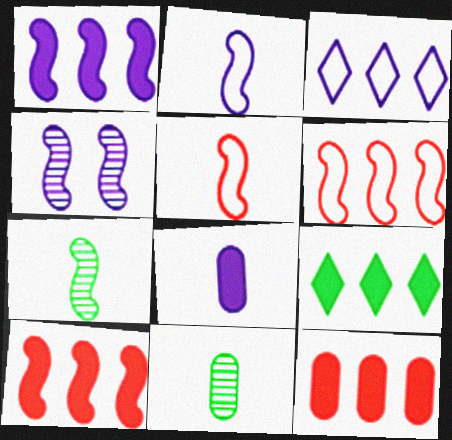[[1, 2, 4], 
[1, 9, 12], 
[3, 4, 8]]